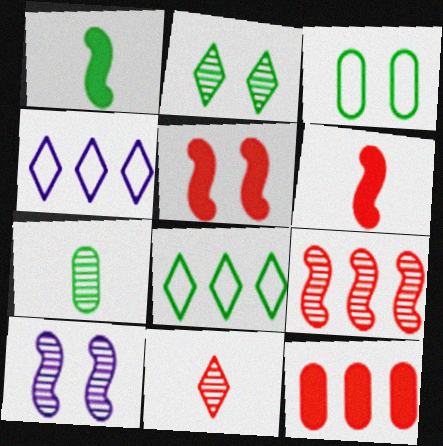[[4, 5, 7]]